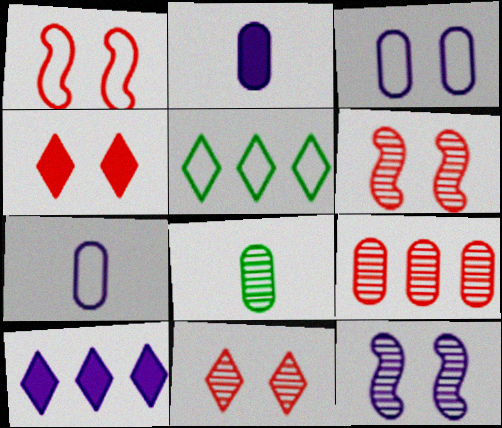[[1, 5, 7], 
[1, 8, 10], 
[2, 5, 6], 
[7, 10, 12]]